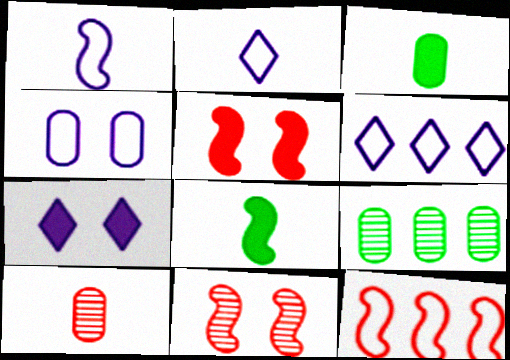[[1, 4, 6], 
[2, 5, 9], 
[2, 8, 10], 
[3, 6, 11]]